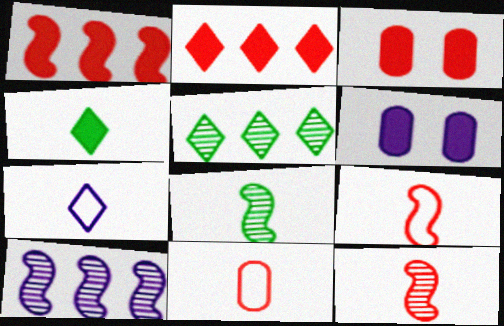[[1, 4, 6], 
[5, 6, 9], 
[6, 7, 10]]